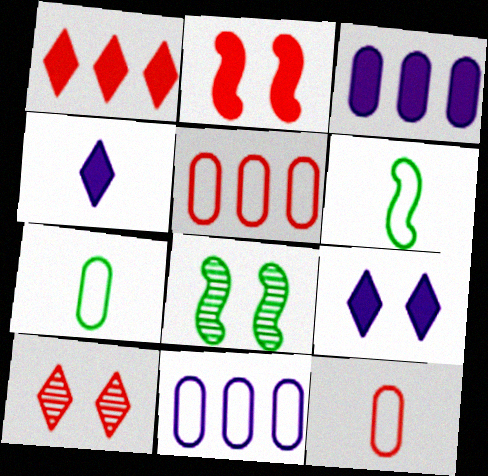[[3, 6, 10], 
[4, 5, 8]]